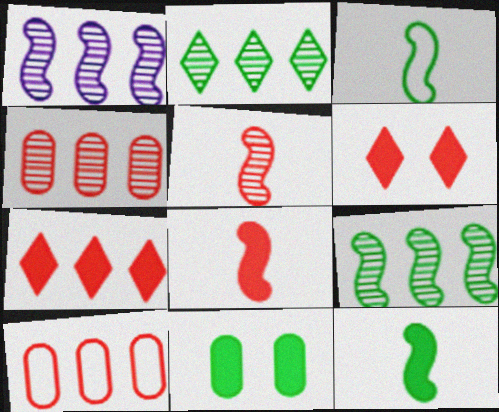[[1, 2, 4], 
[2, 3, 11], 
[5, 6, 10]]